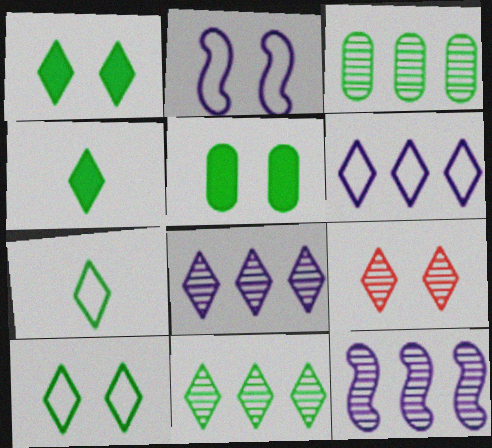[[1, 7, 11], 
[2, 5, 9], 
[4, 6, 9], 
[4, 10, 11]]